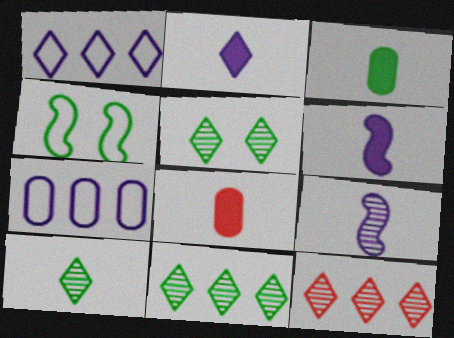[[3, 4, 11], 
[5, 10, 11]]